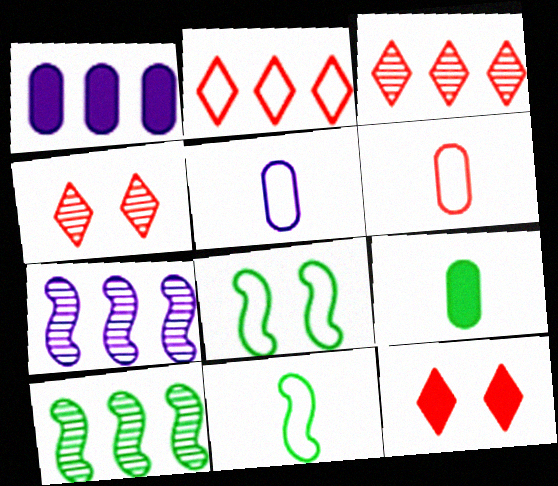[[1, 2, 10], 
[1, 4, 11], 
[2, 5, 8], 
[5, 10, 12]]